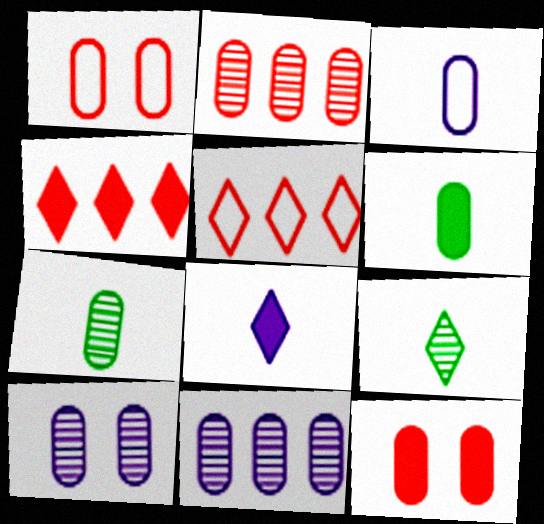[[1, 6, 11], 
[2, 7, 10]]